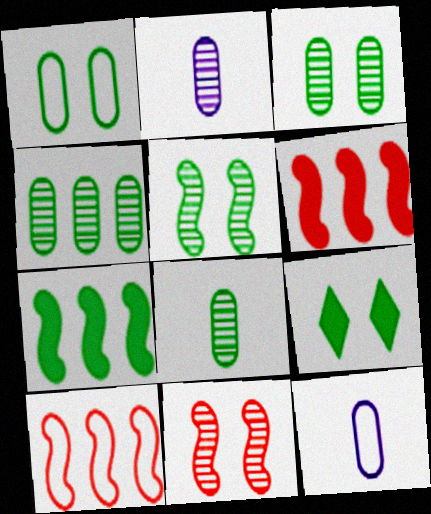[[1, 5, 9], 
[2, 9, 10], 
[3, 4, 8]]